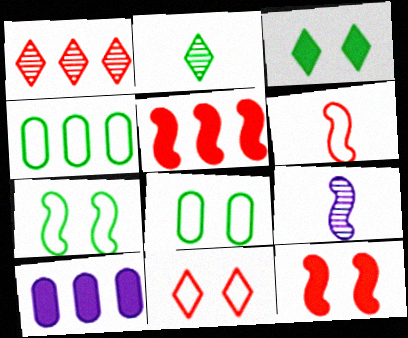[[5, 7, 9]]